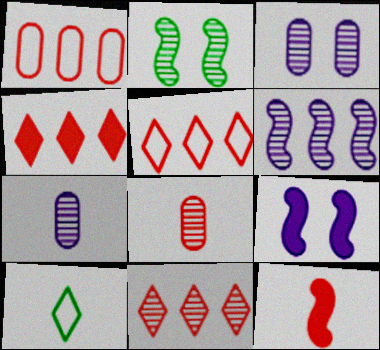[[2, 7, 11], 
[4, 5, 11], 
[7, 10, 12]]